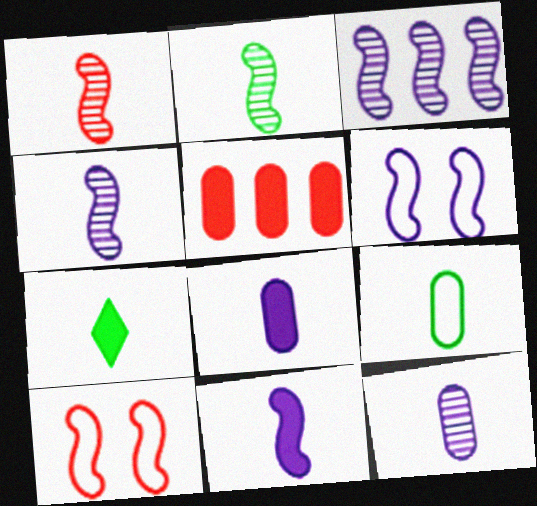[[1, 2, 4], 
[2, 7, 9], 
[3, 6, 11]]